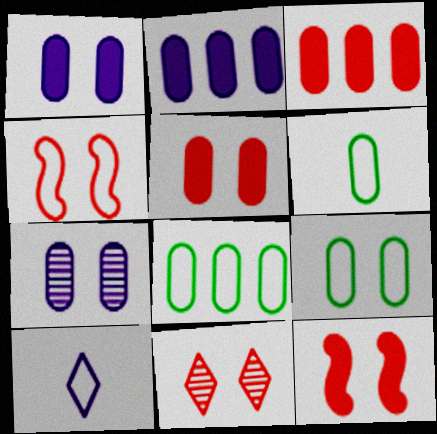[[3, 6, 7], 
[4, 5, 11], 
[4, 8, 10], 
[5, 7, 9], 
[6, 8, 9]]